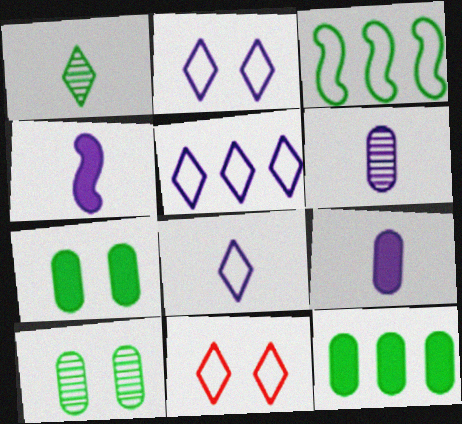[[1, 3, 7], 
[2, 5, 8], 
[4, 6, 8]]